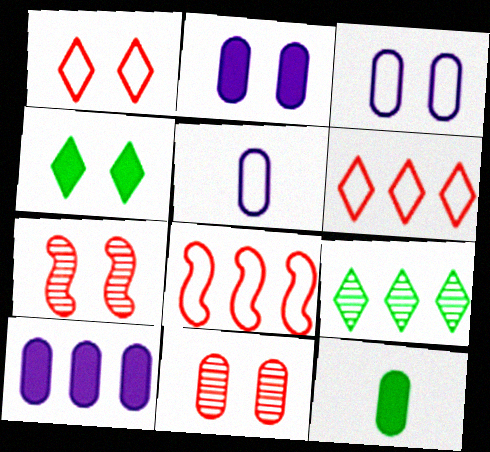[[3, 4, 7], 
[8, 9, 10]]